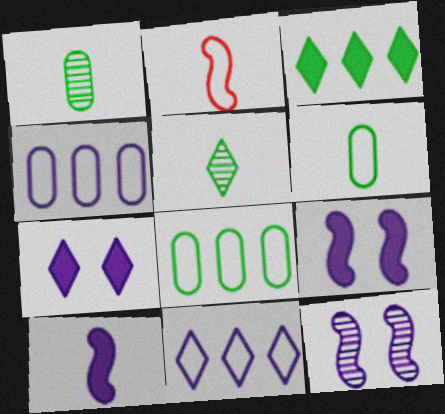[]